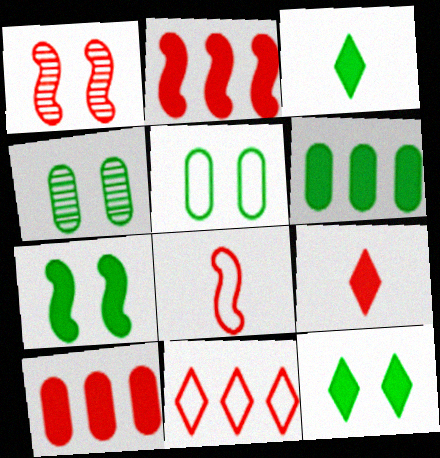[[1, 2, 8], 
[3, 6, 7]]